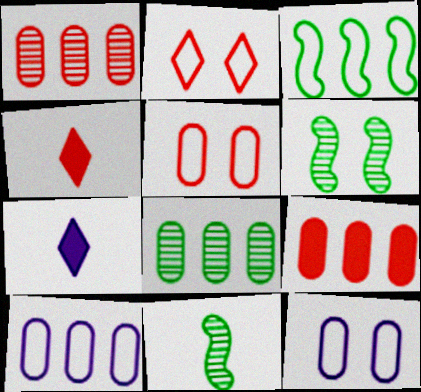[[4, 6, 10], 
[8, 9, 10]]